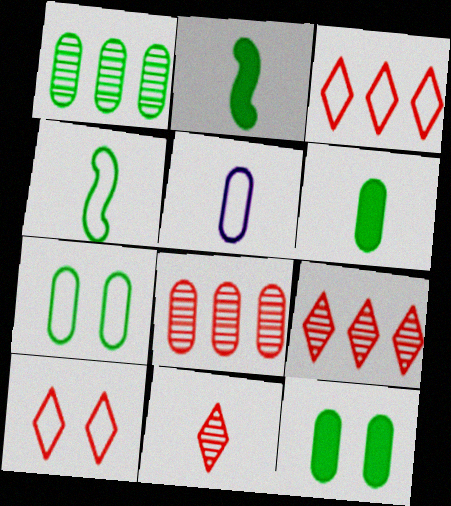[[1, 6, 7], 
[2, 5, 11], 
[5, 8, 12]]